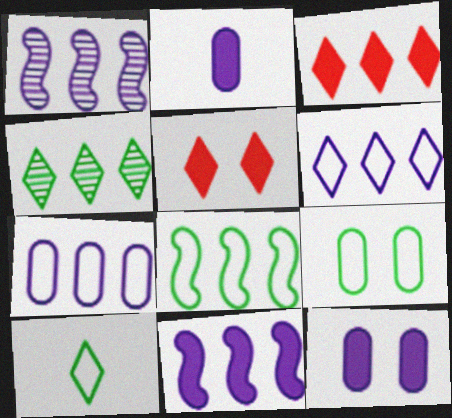[[3, 4, 6], 
[8, 9, 10]]